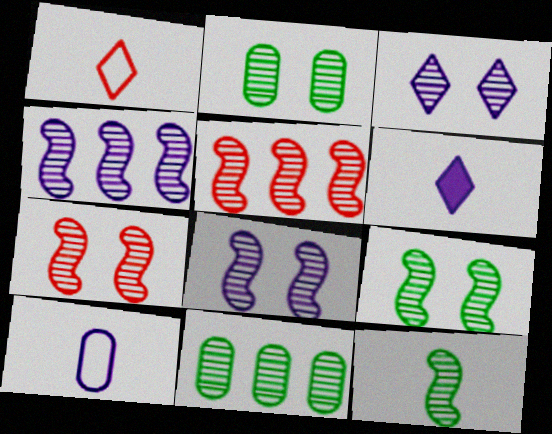[[2, 3, 7], 
[4, 7, 12], 
[5, 8, 12], 
[7, 8, 9]]